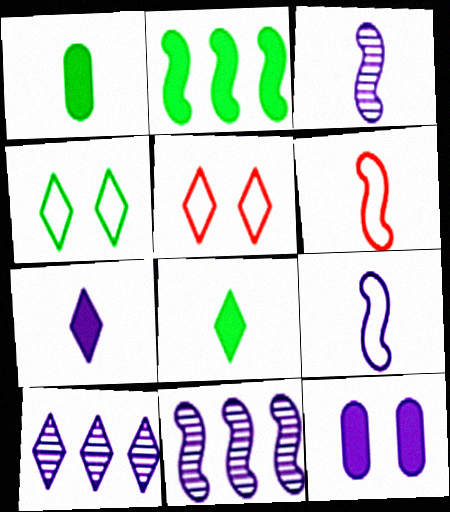[[1, 5, 11], 
[5, 8, 10], 
[9, 10, 12]]